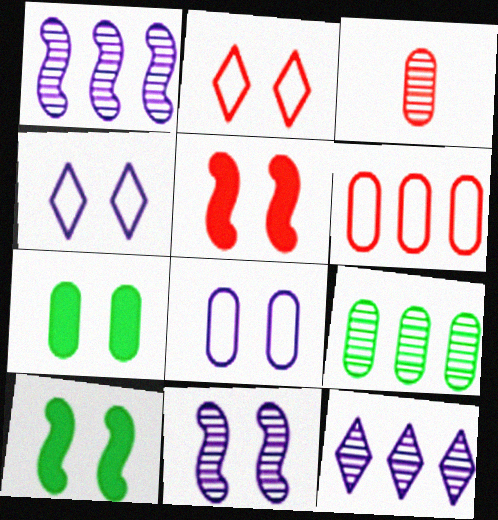[[2, 7, 11]]